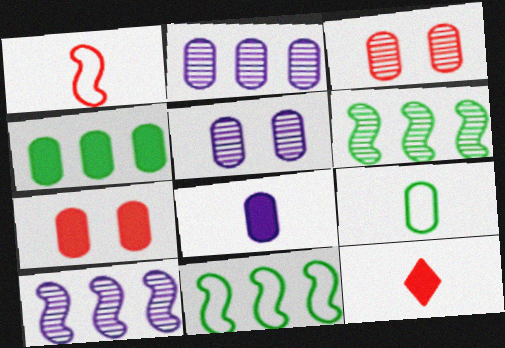[[2, 7, 9], 
[4, 7, 8], 
[5, 11, 12]]